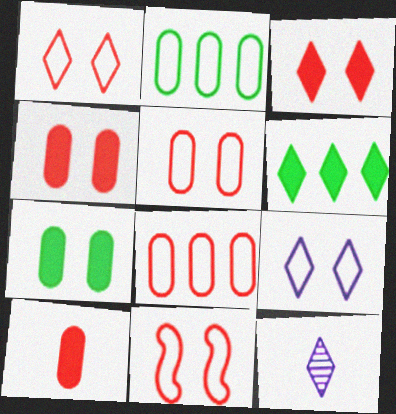[[1, 5, 11], 
[1, 6, 12]]